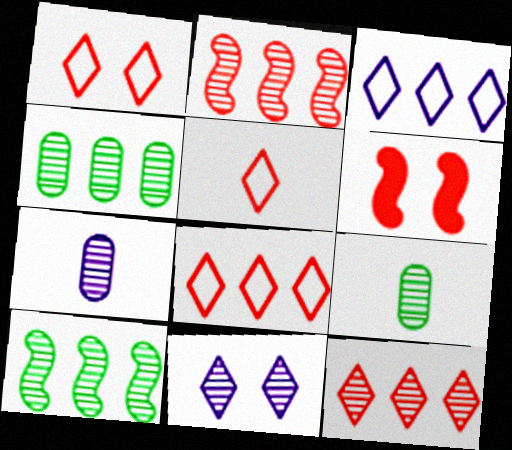[[1, 5, 8], 
[2, 9, 11], 
[3, 6, 9]]